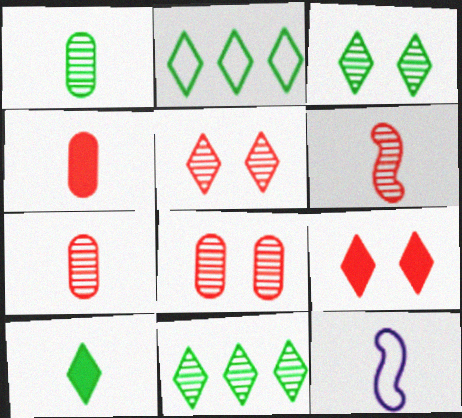[[2, 3, 10], 
[7, 10, 12]]